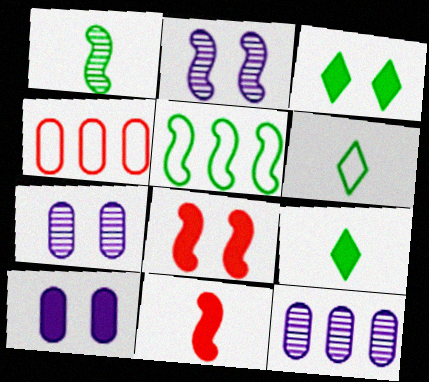[[2, 4, 9], 
[2, 5, 11], 
[3, 8, 10], 
[6, 8, 12]]